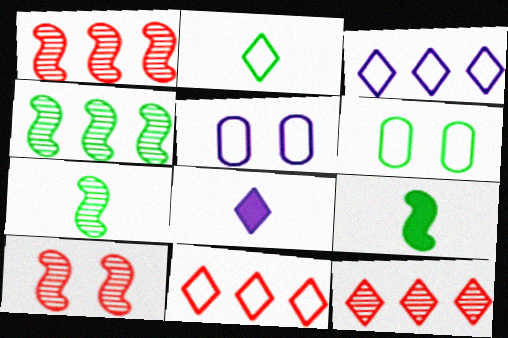[[1, 6, 8], 
[5, 9, 12]]